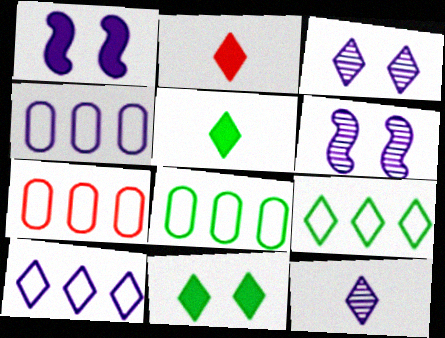[[1, 4, 12], 
[2, 3, 9], 
[2, 6, 8], 
[4, 7, 8], 
[5, 6, 7]]